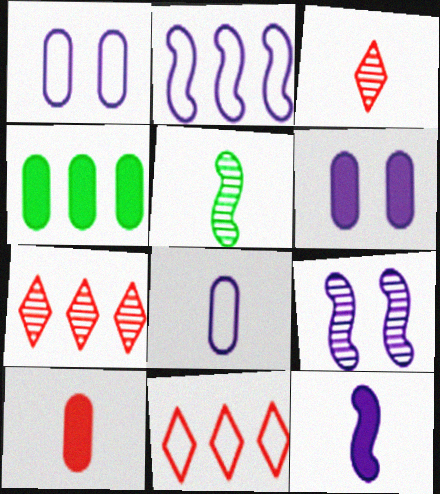[[2, 4, 7], 
[2, 9, 12], 
[4, 6, 10], 
[5, 6, 11]]